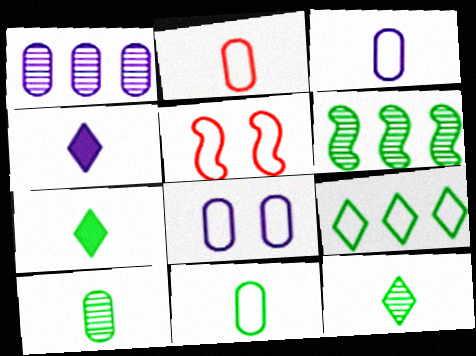[[1, 5, 7], 
[2, 3, 11], 
[3, 5, 9]]